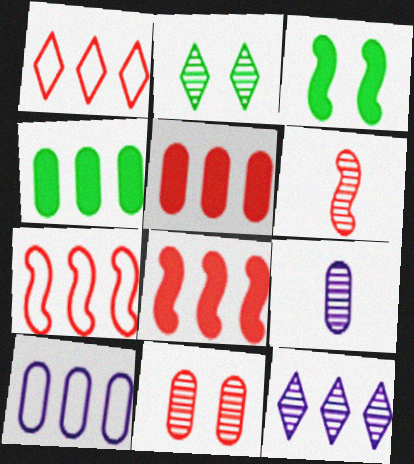[[1, 3, 9], 
[4, 7, 12]]